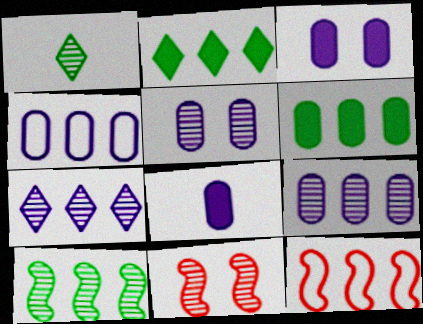[[1, 3, 12], 
[1, 9, 11], 
[2, 9, 12], 
[4, 5, 8], 
[6, 7, 12]]